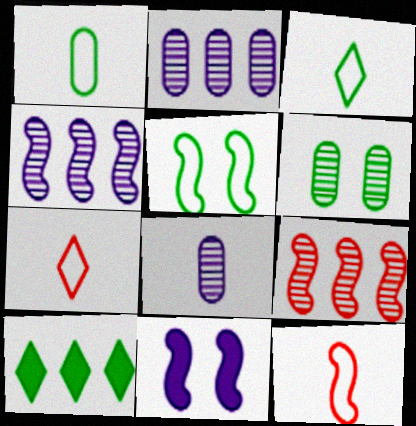[]